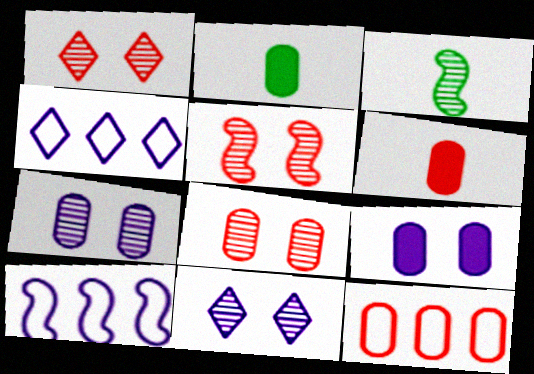[[1, 2, 10], 
[1, 5, 8], 
[2, 4, 5], 
[2, 7, 12], 
[6, 8, 12]]